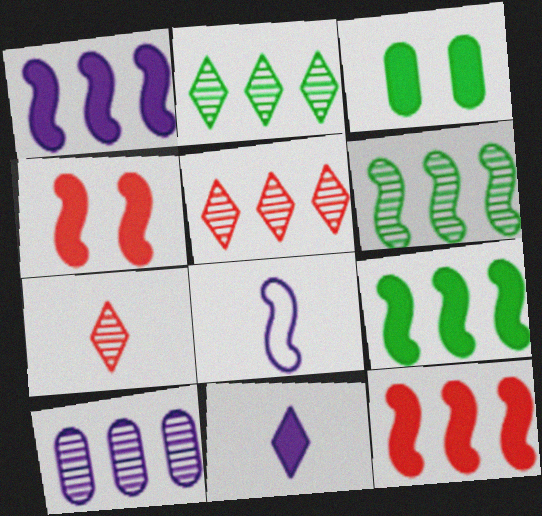[[1, 9, 12], 
[3, 5, 8], 
[3, 11, 12], 
[4, 6, 8], 
[5, 6, 10]]